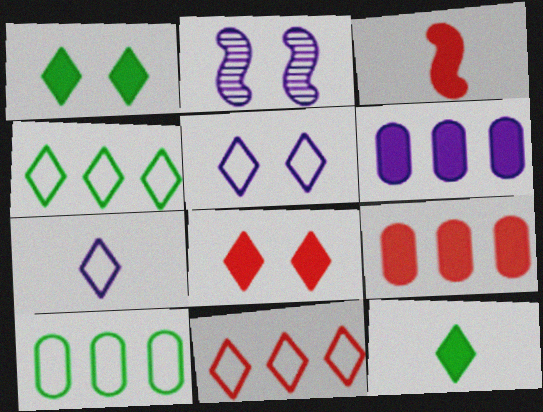[[1, 3, 6], 
[2, 6, 7], 
[3, 8, 9]]